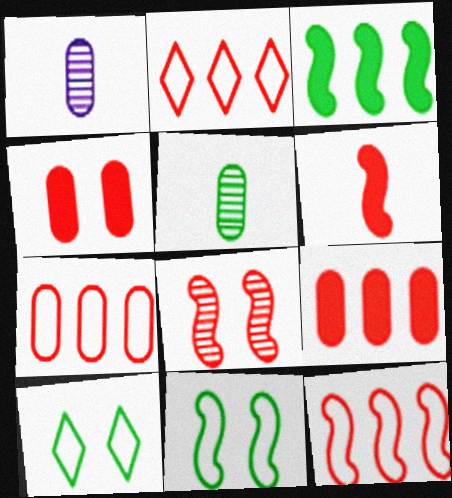[[2, 7, 12], 
[3, 5, 10], 
[6, 8, 12]]